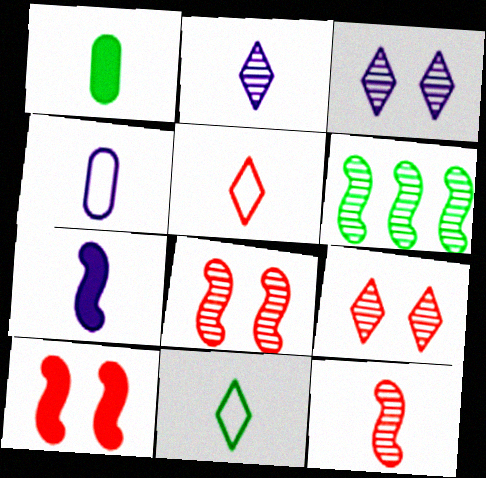[[2, 4, 7]]